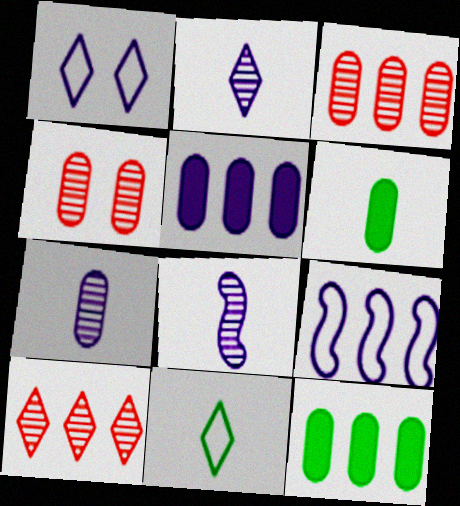[[1, 5, 8], 
[2, 7, 8], 
[9, 10, 12]]